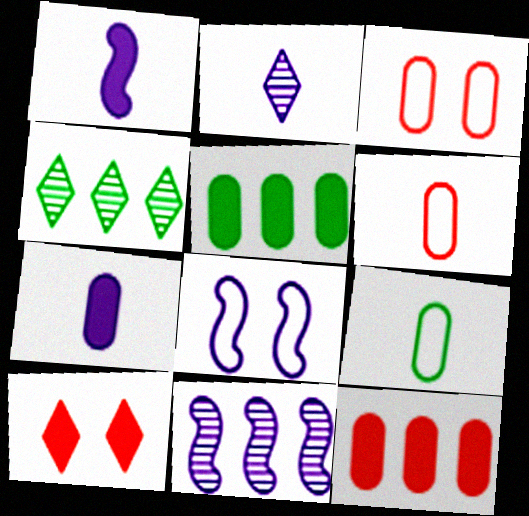[[1, 3, 4], 
[1, 5, 10], 
[1, 8, 11], 
[9, 10, 11]]